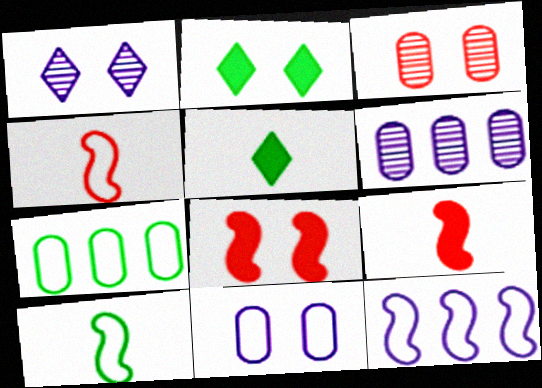[[1, 7, 9], 
[2, 4, 6], 
[3, 5, 12]]